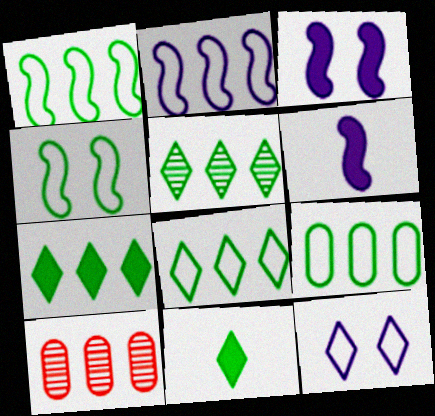[[1, 8, 9], 
[2, 7, 10], 
[5, 7, 8]]